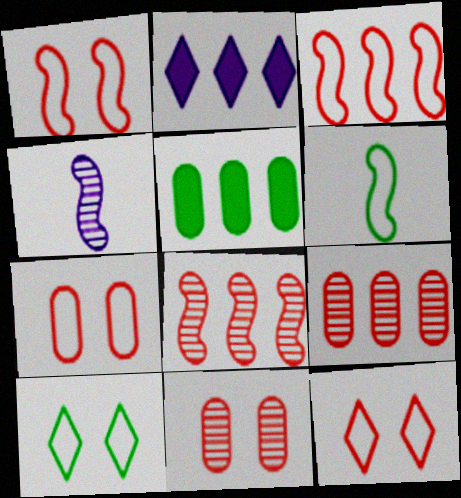[[1, 7, 12], 
[2, 6, 11], 
[4, 5, 12]]